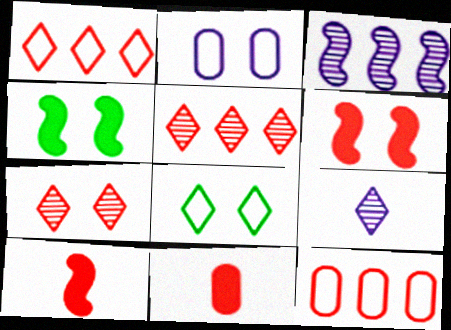[[2, 4, 7], 
[3, 8, 11], 
[4, 9, 12], 
[7, 10, 12]]